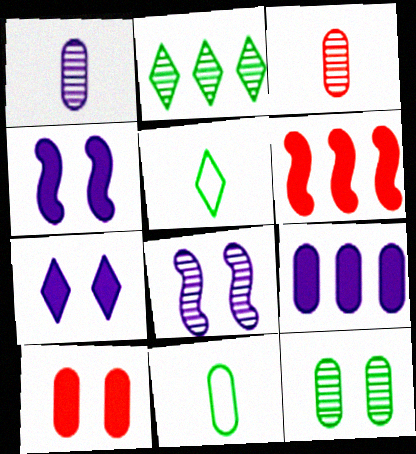[[2, 3, 8]]